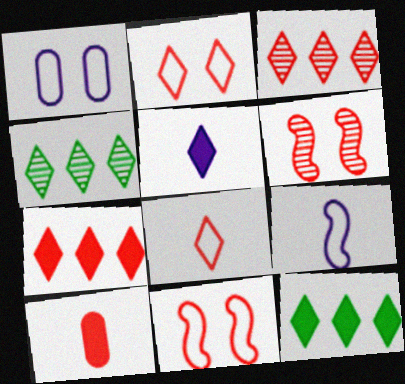[[2, 4, 5], 
[3, 10, 11]]